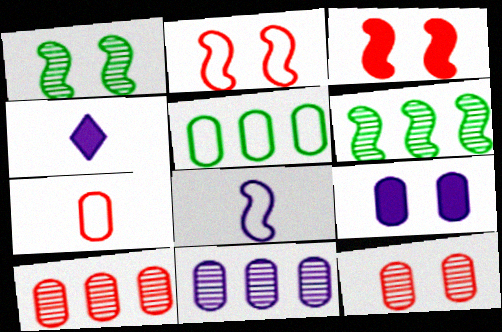[[3, 6, 8]]